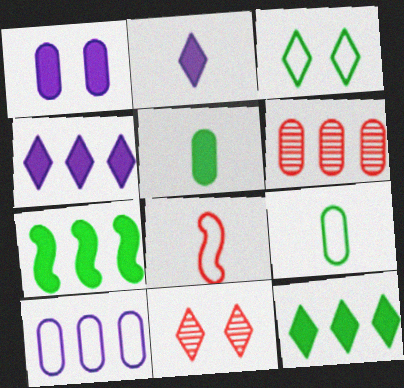[[1, 6, 9], 
[3, 8, 10]]